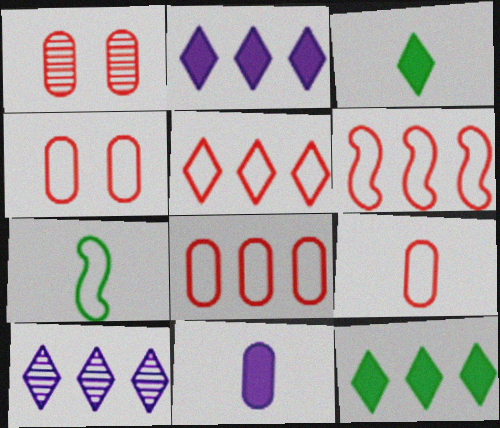[[1, 2, 7], 
[4, 8, 9], 
[5, 6, 8], 
[5, 10, 12]]